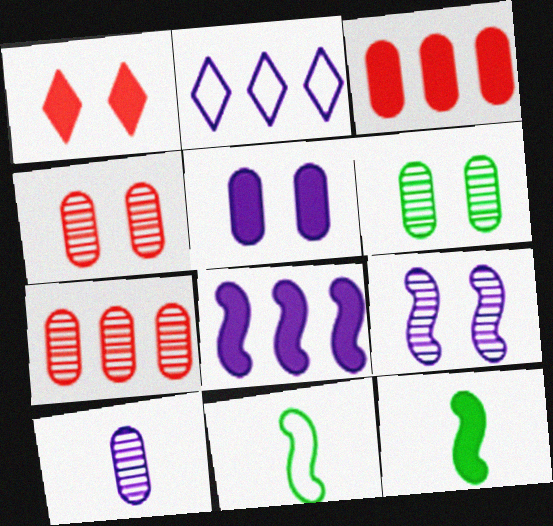[[2, 4, 12], 
[6, 7, 10]]